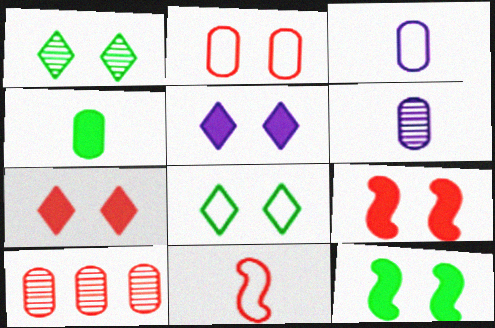[[7, 10, 11]]